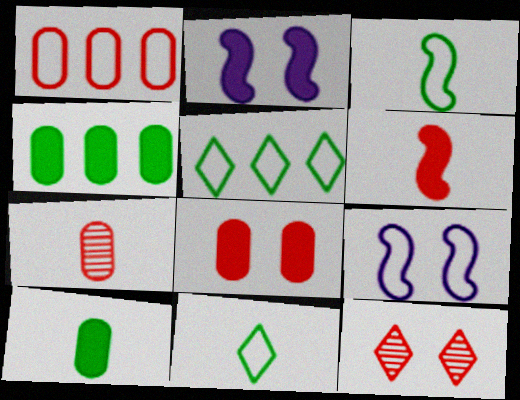[[1, 6, 12], 
[1, 7, 8], 
[1, 9, 11], 
[2, 5, 7]]